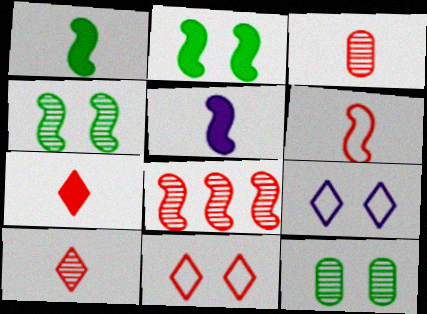[[3, 6, 7]]